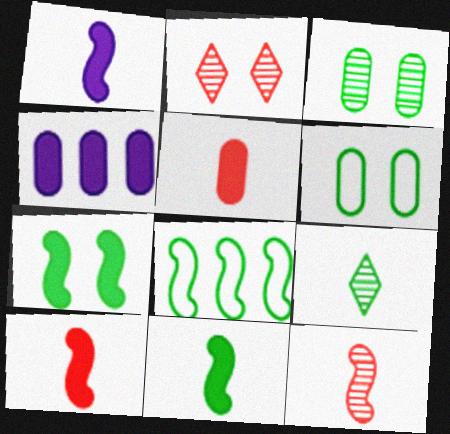[[1, 10, 11]]